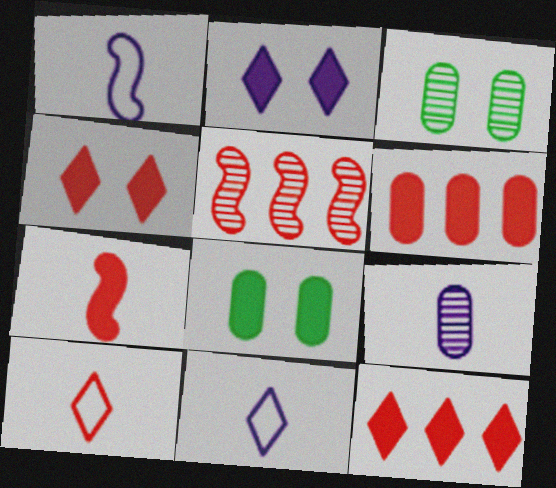[[1, 3, 12], 
[4, 6, 7], 
[5, 8, 11]]